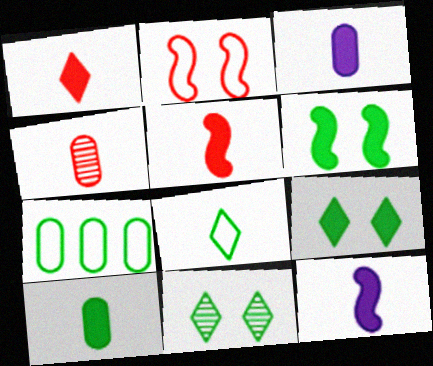[[1, 10, 12], 
[4, 8, 12]]